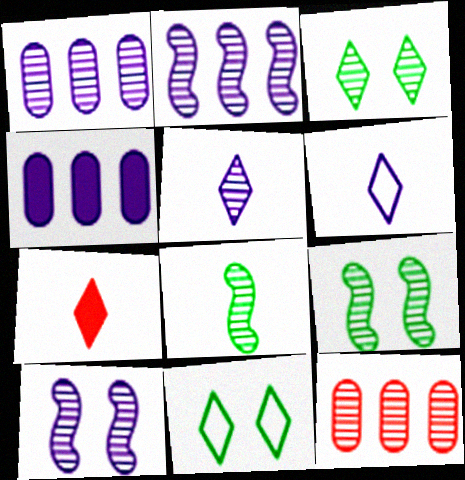[[1, 5, 10], 
[4, 6, 10], 
[5, 9, 12]]